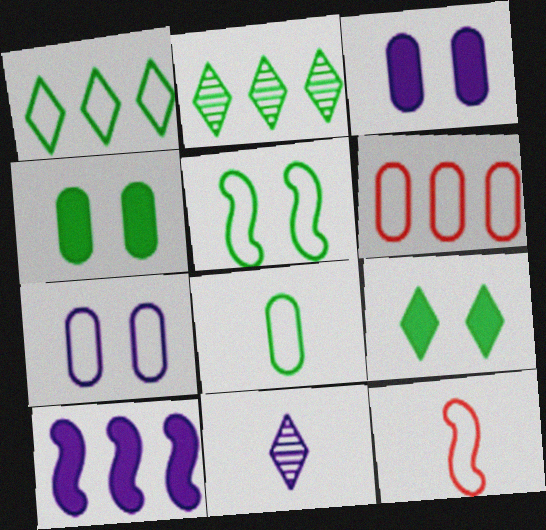[[1, 5, 8], 
[1, 7, 12], 
[2, 3, 12], 
[2, 6, 10], 
[6, 7, 8], 
[7, 10, 11]]